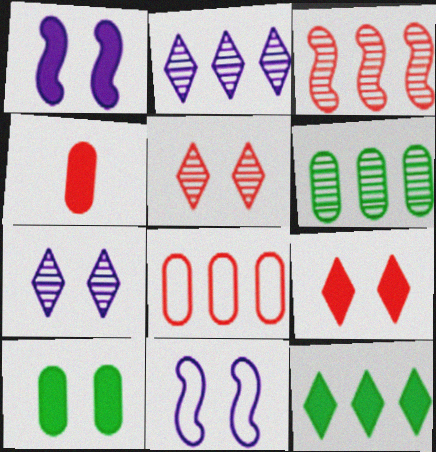[[1, 4, 12], 
[1, 9, 10], 
[2, 3, 6], 
[5, 10, 11]]